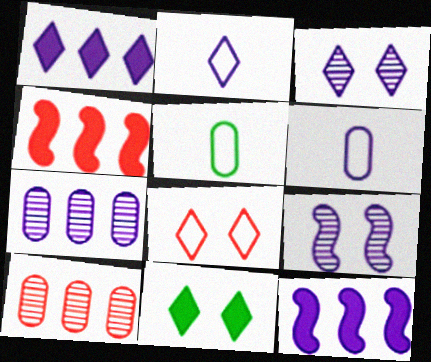[[1, 2, 3], 
[1, 6, 9], 
[3, 4, 5], 
[3, 6, 12], 
[3, 8, 11]]